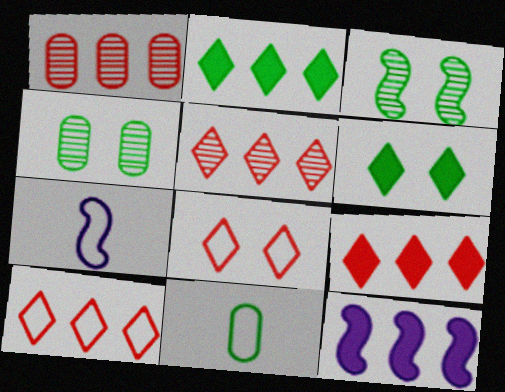[[1, 6, 7], 
[2, 3, 11], 
[4, 7, 9], 
[5, 9, 10]]